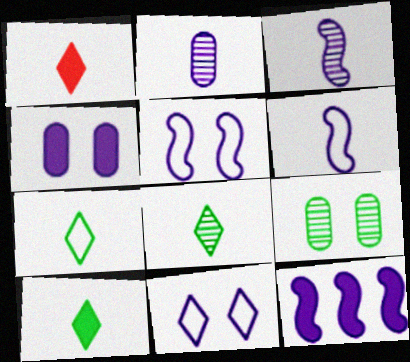[[2, 11, 12], 
[3, 5, 12], 
[7, 8, 10]]